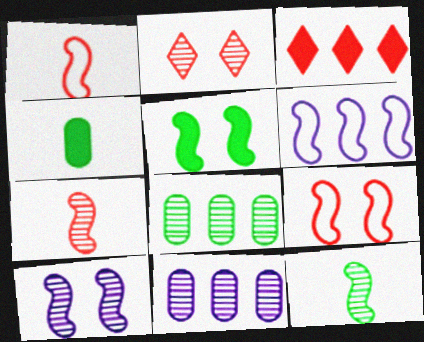[[2, 4, 6], 
[2, 11, 12], 
[3, 6, 8], 
[5, 6, 7], 
[5, 9, 10]]